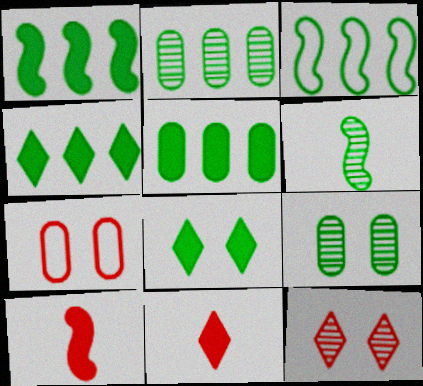[[1, 4, 5], 
[2, 3, 4]]